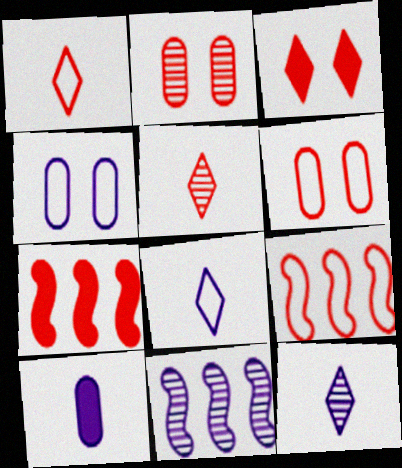[[1, 2, 7], 
[1, 6, 9], 
[5, 6, 7]]